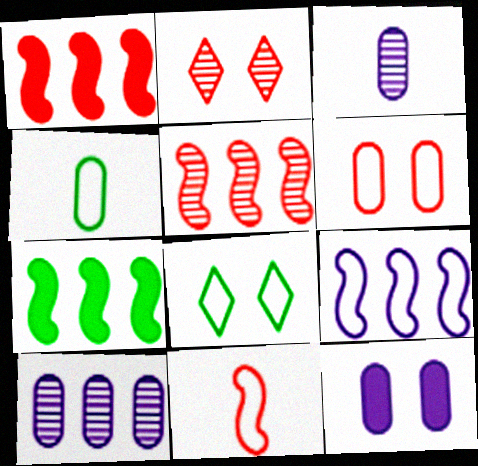[[1, 3, 8], 
[5, 7, 9]]